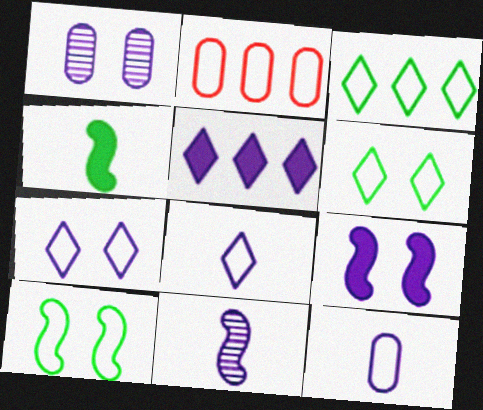[[1, 7, 9], 
[2, 8, 10]]